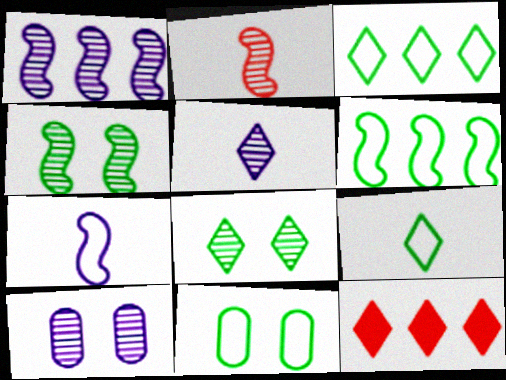[[1, 2, 4], 
[1, 5, 10], 
[6, 9, 11]]